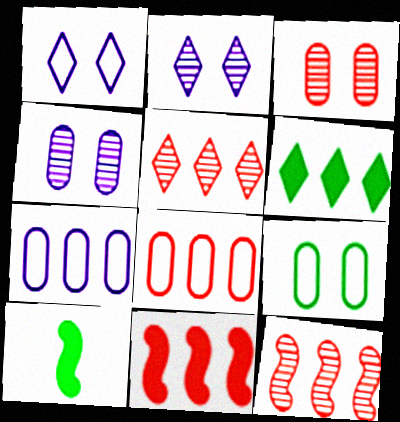[[2, 8, 10], 
[5, 8, 11], 
[6, 7, 12]]